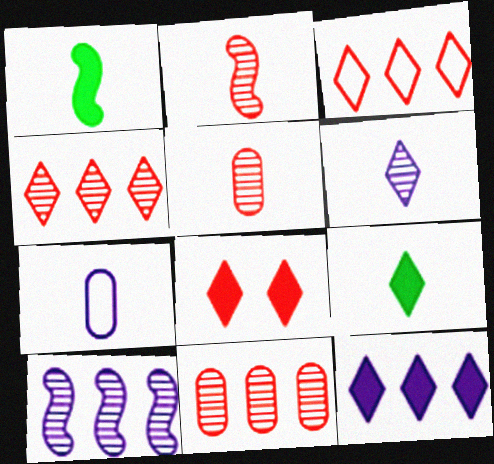[[2, 7, 9], 
[8, 9, 12]]